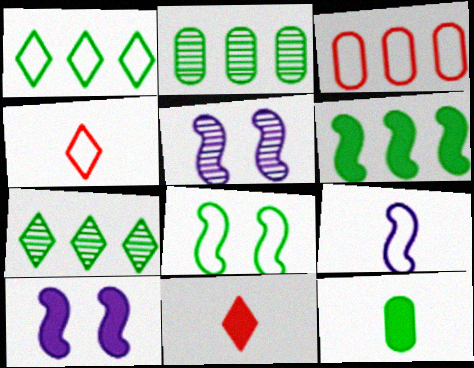[[1, 2, 6], 
[2, 4, 10], 
[7, 8, 12]]